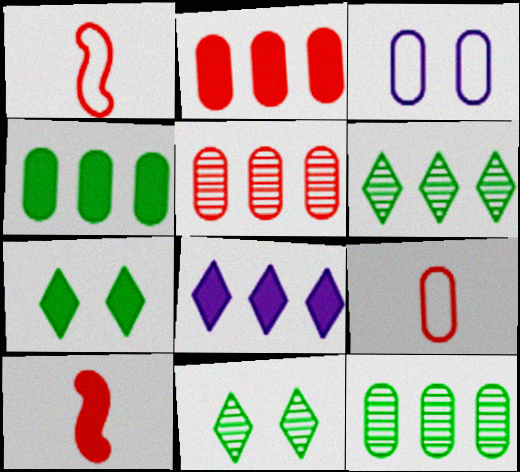[[3, 6, 10]]